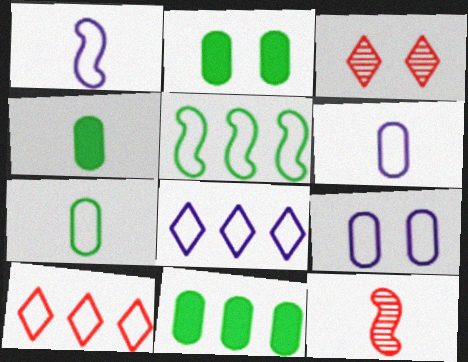[[1, 3, 11], 
[1, 8, 9], 
[2, 4, 11], 
[2, 8, 12]]